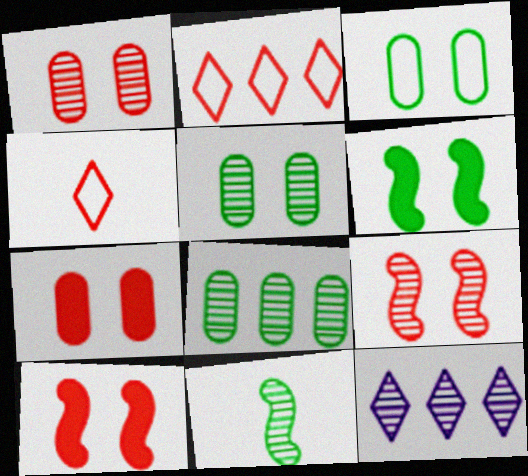[[1, 11, 12]]